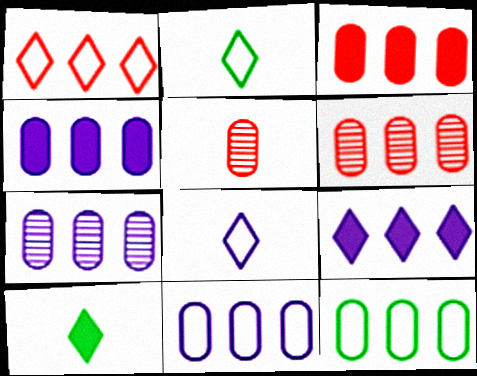[[3, 7, 12], 
[4, 6, 12], 
[4, 7, 11]]